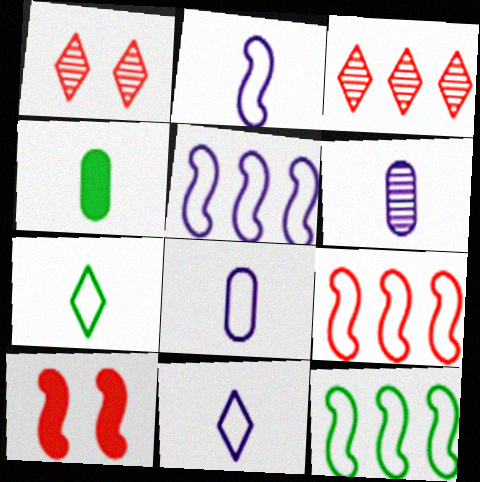[[1, 4, 5], 
[2, 8, 11], 
[5, 9, 12]]